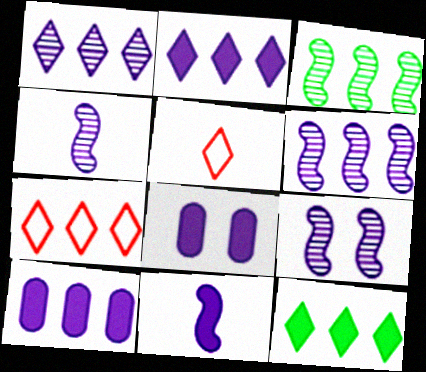[[1, 7, 12], 
[2, 8, 11], 
[3, 5, 8], 
[3, 7, 10], 
[4, 6, 9]]